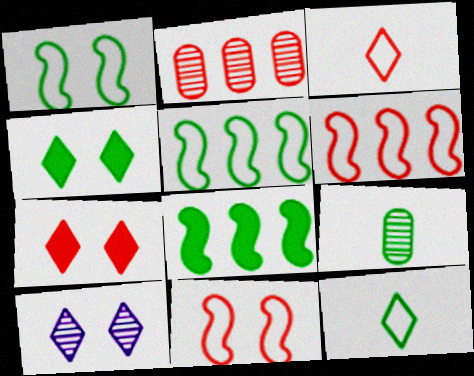[[4, 5, 9]]